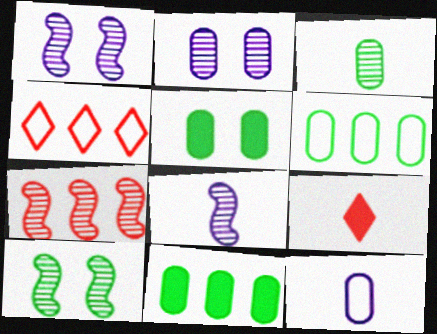[[1, 6, 9], 
[3, 5, 6], 
[4, 5, 8], 
[7, 8, 10]]